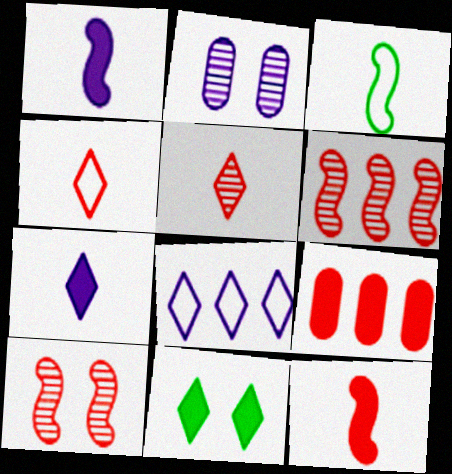[[1, 2, 8], 
[1, 9, 11], 
[4, 9, 10], 
[5, 8, 11]]